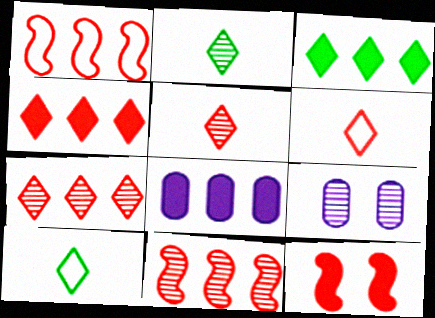[[2, 9, 11]]